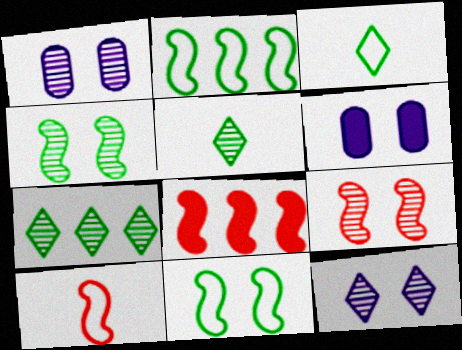[[1, 3, 8], 
[6, 7, 10], 
[8, 9, 10]]